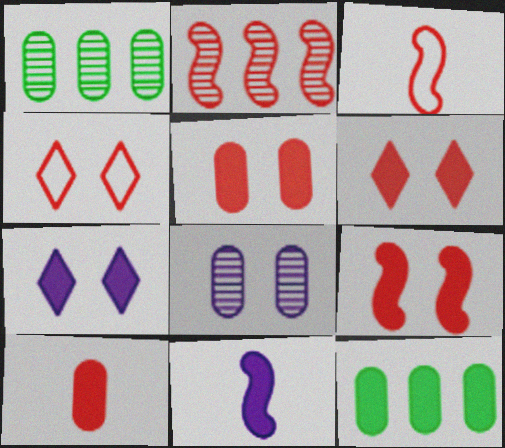[[1, 3, 7], 
[1, 4, 11], 
[2, 3, 9], 
[2, 4, 10], 
[5, 6, 9], 
[6, 11, 12]]